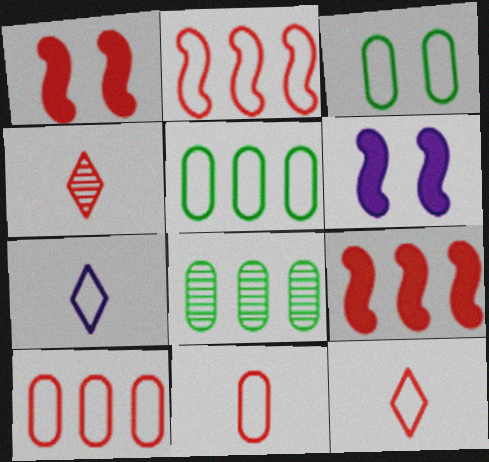[[1, 4, 10], 
[1, 7, 8], 
[2, 3, 7], 
[4, 5, 6], 
[6, 8, 12]]